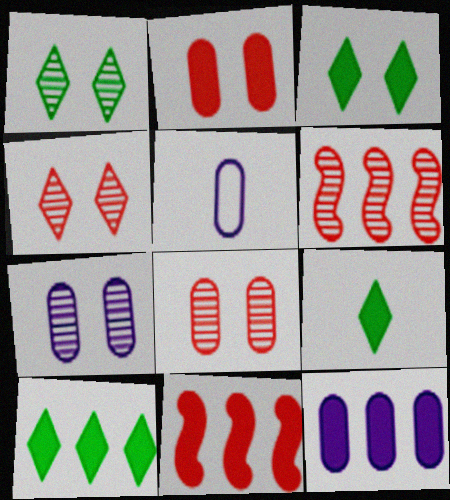[[1, 5, 11], 
[3, 5, 6], 
[3, 9, 10], 
[5, 7, 12], 
[10, 11, 12]]